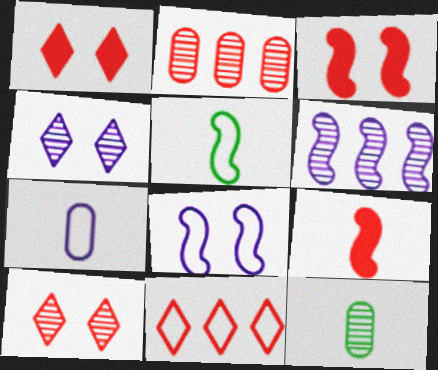[[3, 5, 6], 
[6, 10, 12]]